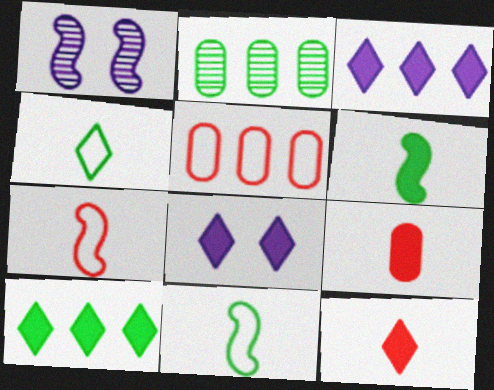[[2, 7, 8], 
[8, 10, 12]]